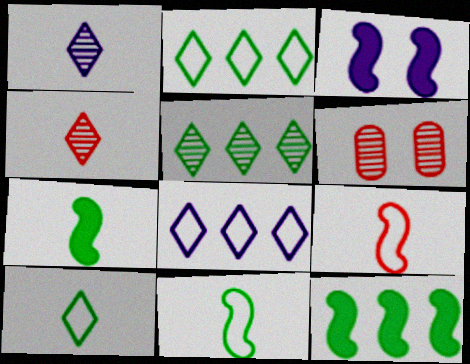[[6, 7, 8]]